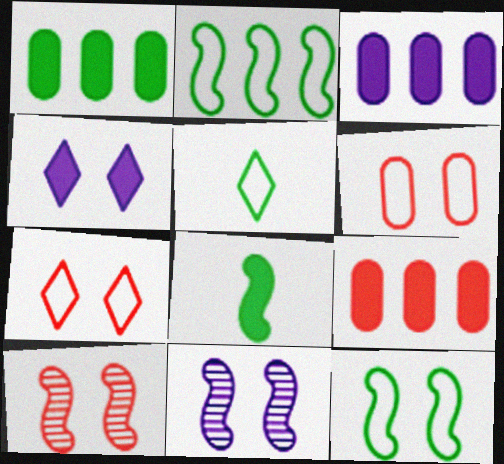[[1, 3, 9], 
[3, 5, 10], 
[4, 8, 9], 
[5, 9, 11]]